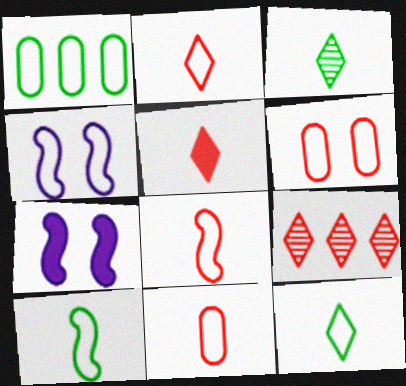[[1, 2, 4], 
[2, 8, 11]]